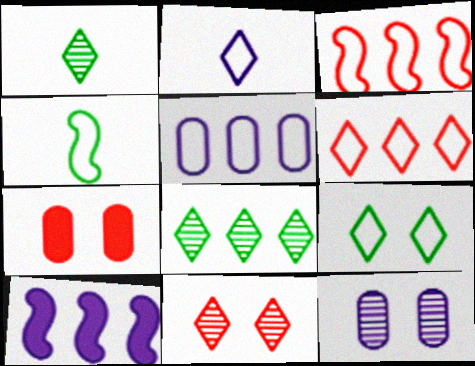[[2, 6, 9], 
[2, 10, 12]]